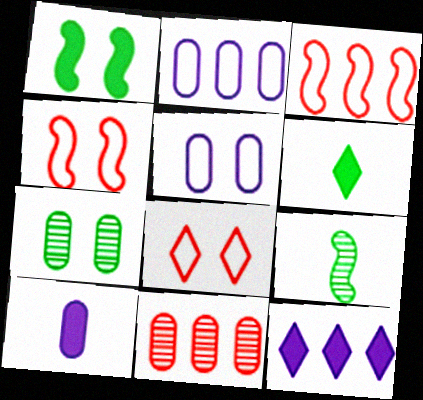[]